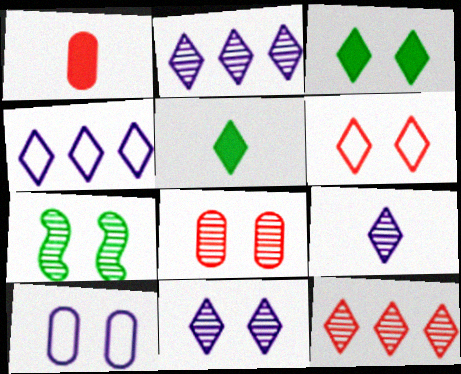[[1, 4, 7], 
[2, 5, 6], 
[2, 9, 11], 
[3, 6, 11], 
[7, 8, 11]]